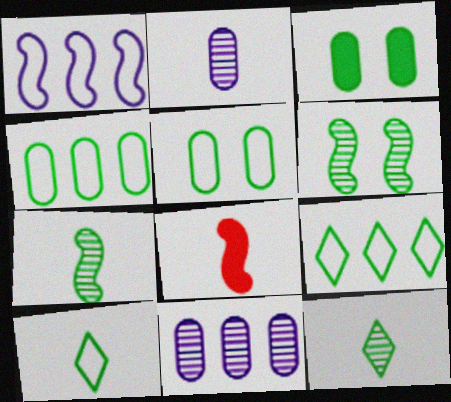[[1, 6, 8], 
[2, 8, 10], 
[3, 7, 9]]